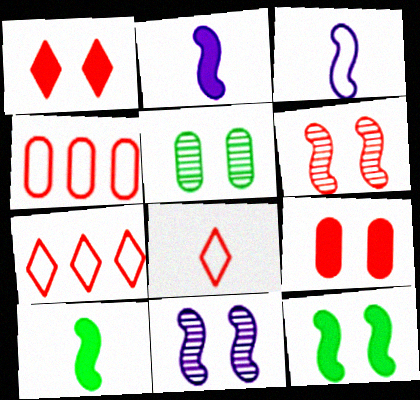[[2, 5, 7]]